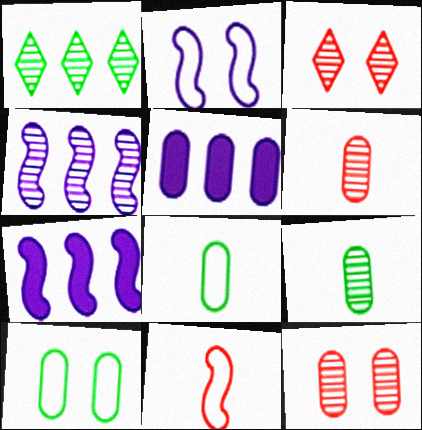[[3, 4, 9], 
[3, 7, 8], 
[5, 6, 10], 
[5, 8, 12]]